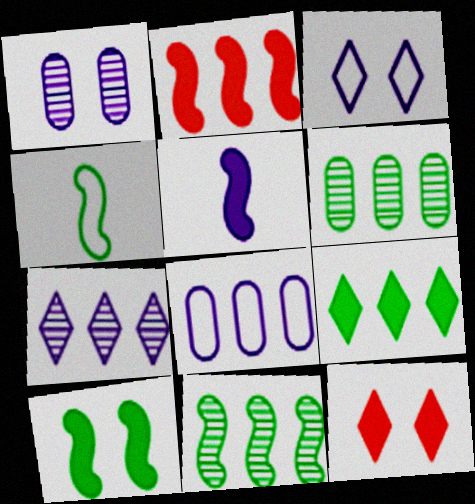[[2, 5, 10], 
[4, 10, 11]]